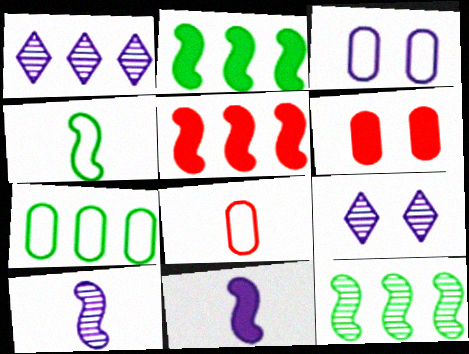[[1, 3, 11], 
[1, 4, 6], 
[1, 5, 7], 
[2, 8, 9], 
[3, 7, 8]]